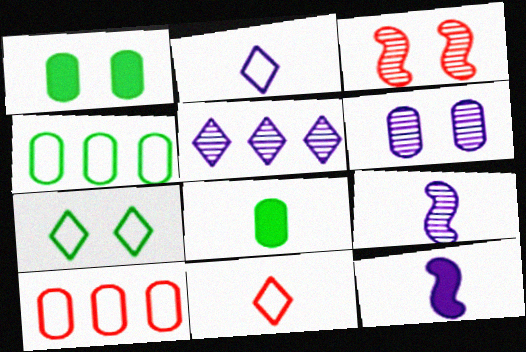[[5, 6, 9], 
[6, 8, 10], 
[8, 9, 11]]